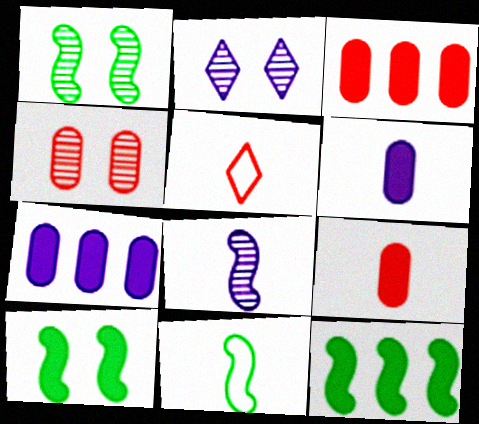[[1, 2, 4], 
[1, 5, 7], 
[1, 11, 12], 
[2, 3, 11]]